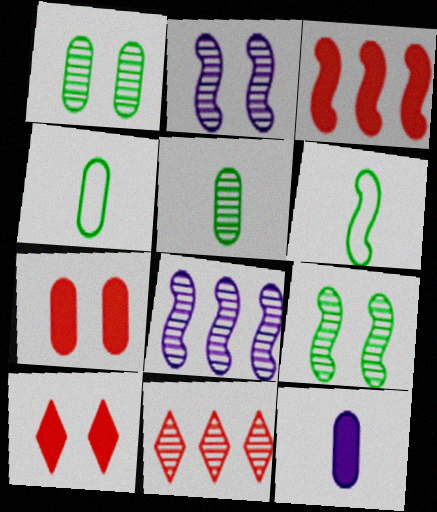[[2, 3, 6], 
[2, 5, 11], 
[4, 8, 10]]